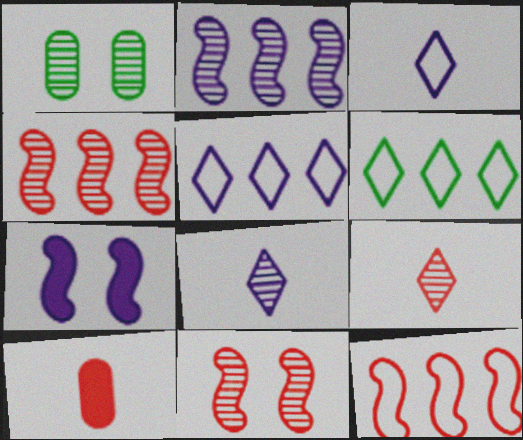[[1, 2, 9], 
[1, 4, 8]]